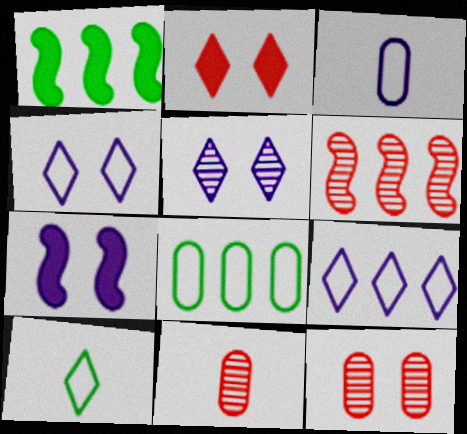[[1, 4, 11]]